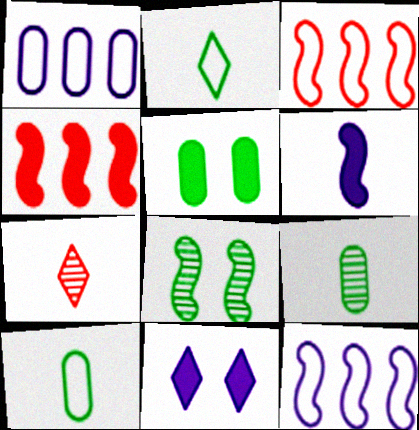[[3, 6, 8], 
[3, 9, 11], 
[5, 7, 12], 
[6, 7, 10]]